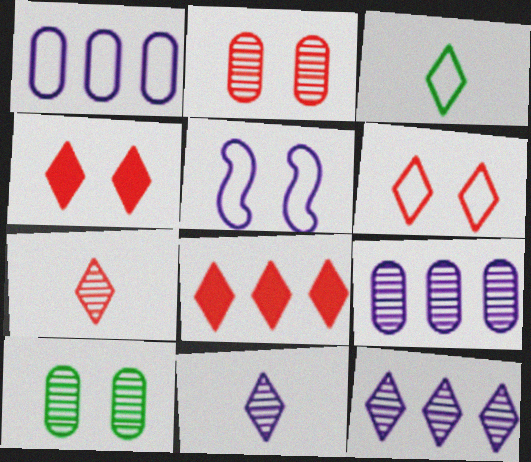[[3, 4, 12], 
[4, 5, 10], 
[6, 7, 8]]